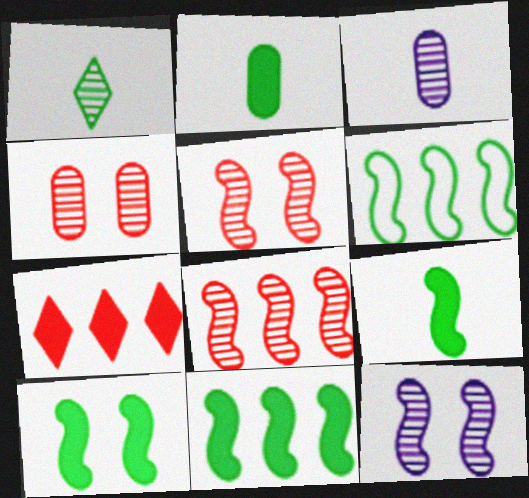[[9, 10, 11]]